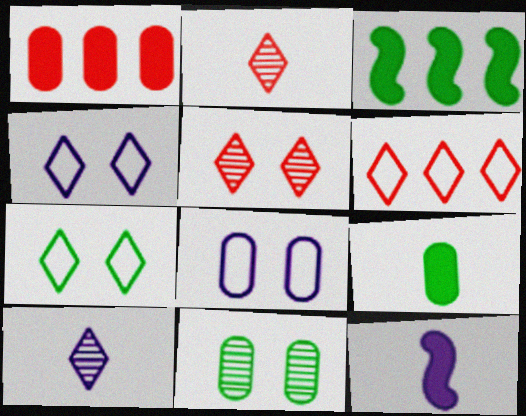[[2, 3, 8], 
[6, 11, 12]]